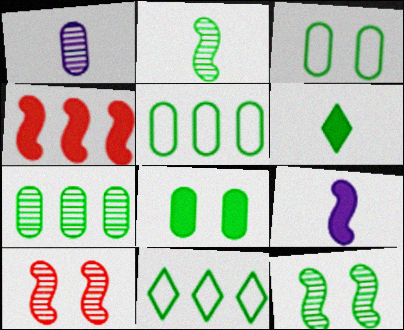[[2, 8, 11], 
[5, 6, 12]]